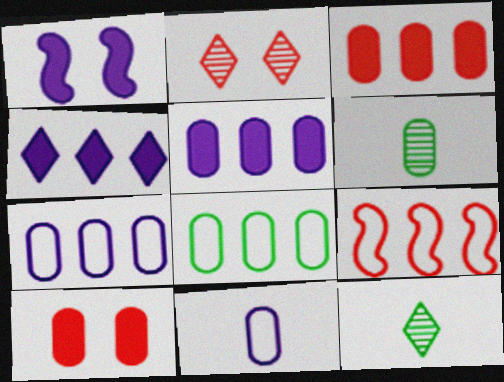[[6, 7, 10]]